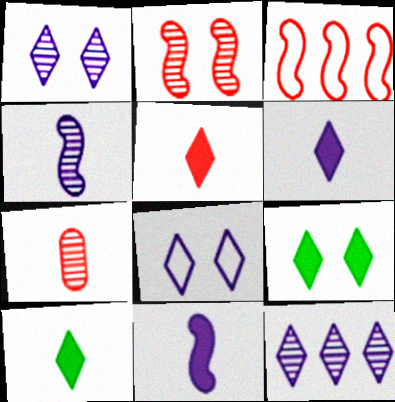[[5, 6, 10], 
[6, 8, 12]]